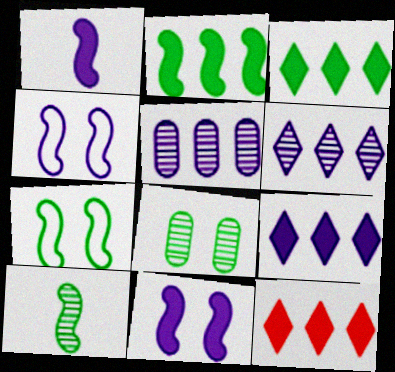[[2, 7, 10], 
[3, 9, 12]]